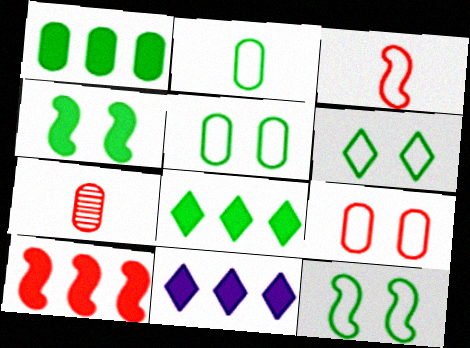[[1, 10, 11], 
[5, 6, 12], 
[7, 11, 12]]